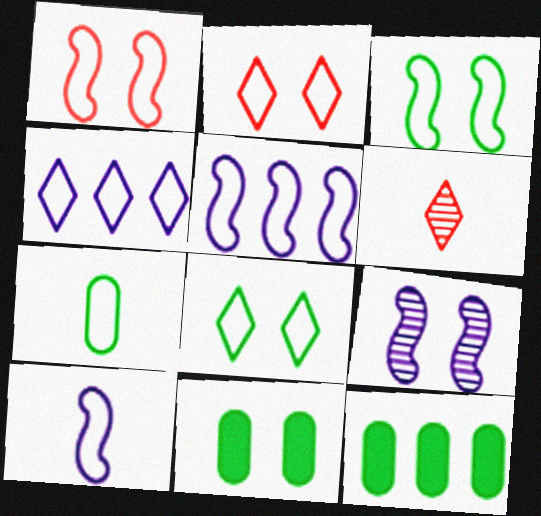[[1, 4, 7], 
[2, 5, 7], 
[2, 9, 11], 
[5, 6, 11]]